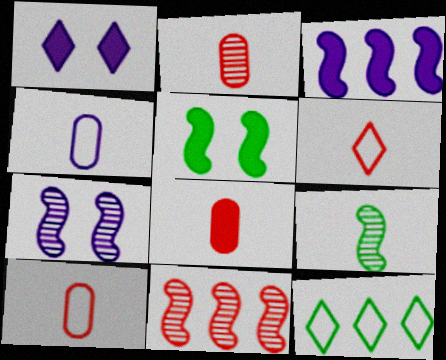[[2, 8, 10], 
[7, 8, 12], 
[7, 9, 11]]